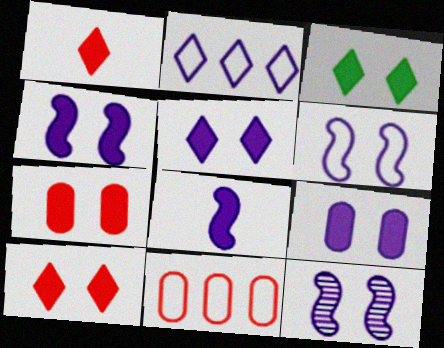[[3, 4, 7], 
[3, 5, 10], 
[4, 5, 9], 
[4, 6, 12]]